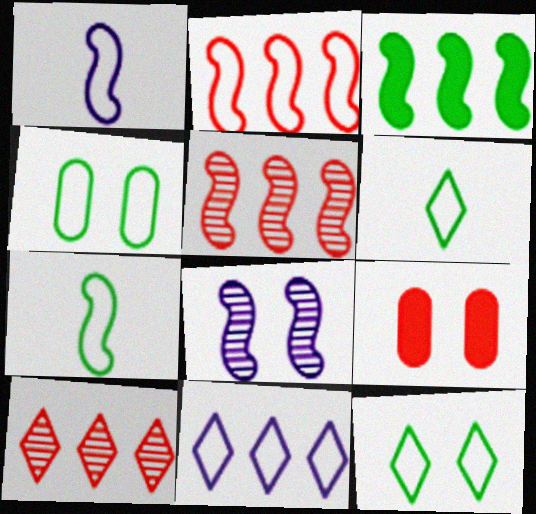[[8, 9, 12]]